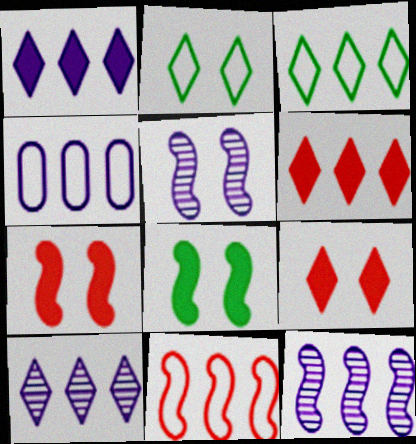[[1, 4, 12], 
[3, 4, 11], 
[3, 6, 10]]